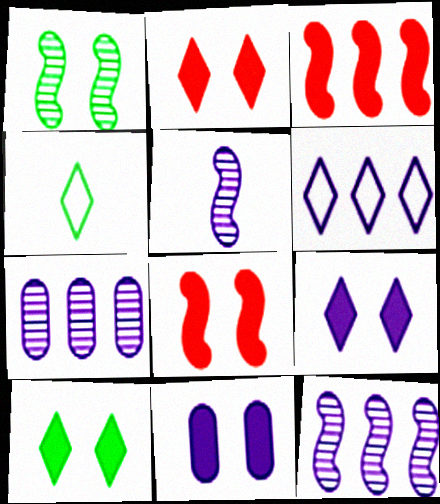[[2, 9, 10], 
[4, 7, 8], 
[5, 6, 11], 
[8, 10, 11]]